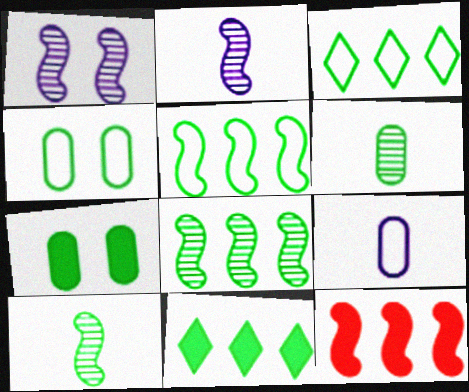[[3, 7, 10], 
[4, 10, 11]]